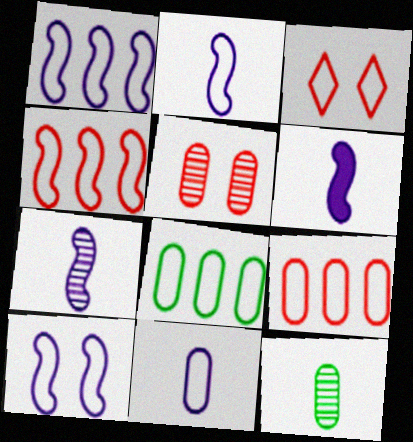[[1, 2, 10], 
[2, 3, 8], 
[2, 6, 7]]